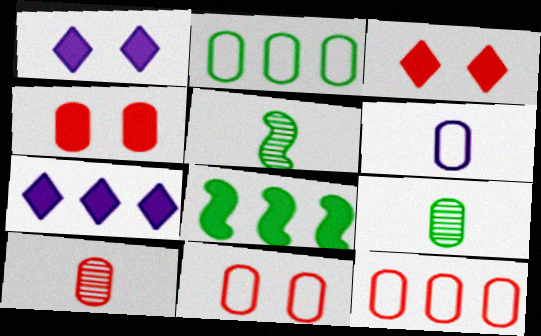[[1, 5, 12], 
[2, 6, 11], 
[4, 10, 12], 
[5, 7, 11]]